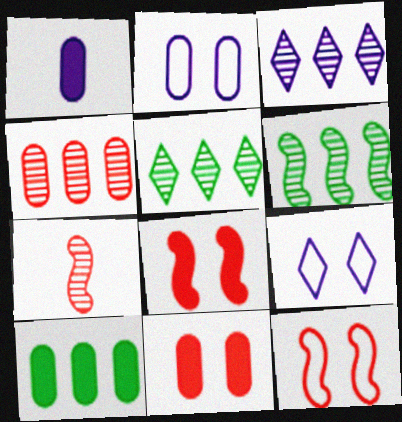[[1, 5, 12], 
[1, 10, 11], 
[3, 4, 6], 
[7, 9, 10]]